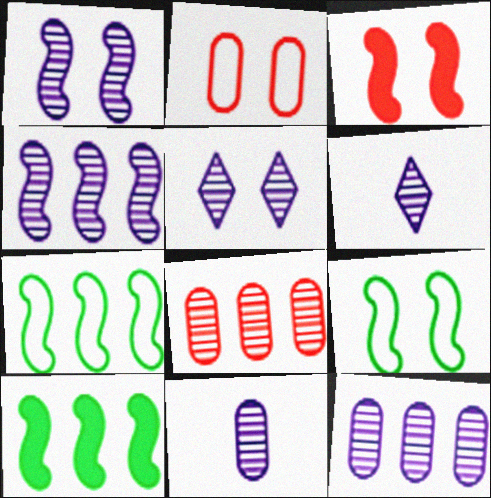[[1, 3, 9], 
[1, 6, 12], 
[2, 6, 10], 
[4, 5, 11]]